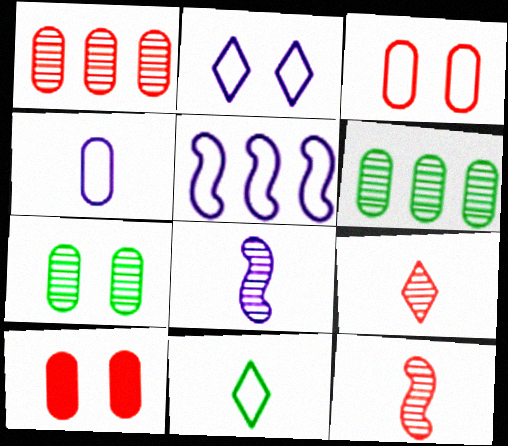[[2, 4, 5], 
[3, 5, 11], 
[4, 6, 10]]